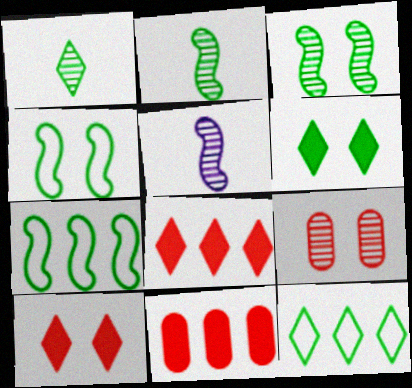[[1, 6, 12]]